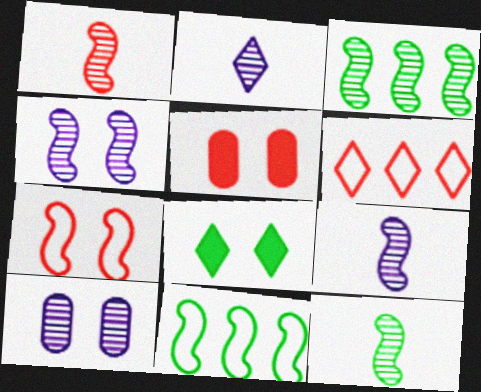[[1, 3, 4], 
[1, 5, 6], 
[1, 9, 12], 
[2, 5, 11], 
[2, 6, 8], 
[7, 8, 10]]